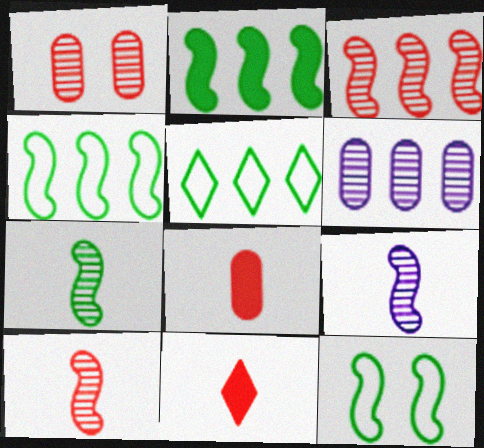[[2, 7, 12], 
[6, 11, 12], 
[7, 9, 10]]